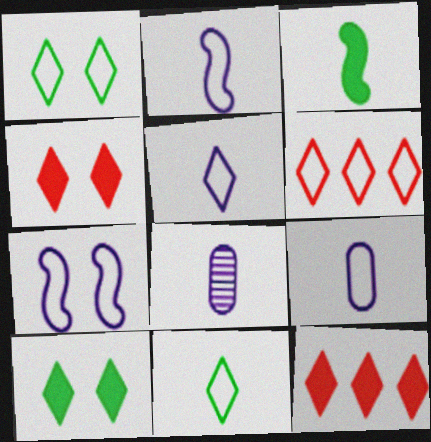[[1, 5, 6], 
[2, 5, 9]]